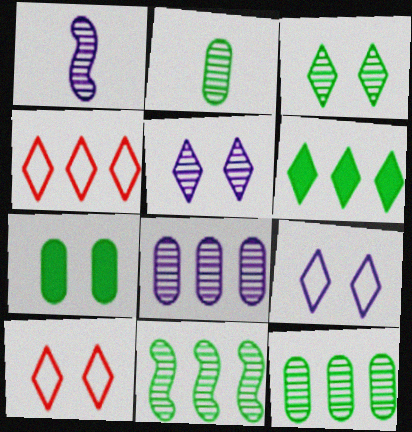[[1, 4, 7], 
[1, 5, 8], 
[2, 3, 11]]